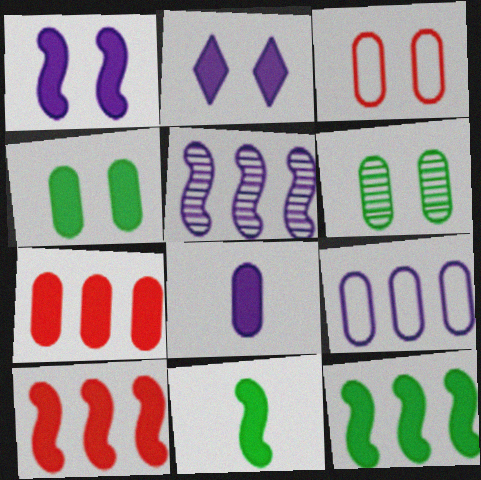[[1, 10, 11], 
[2, 7, 11], 
[4, 7, 8]]